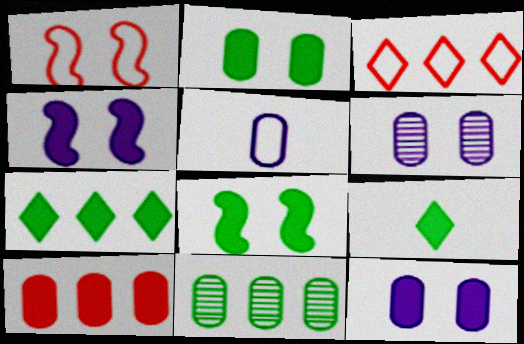[[4, 9, 10]]